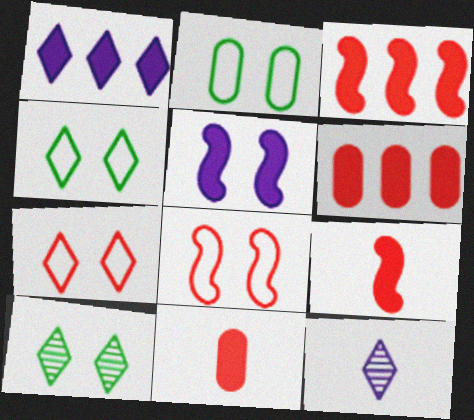[[2, 3, 12]]